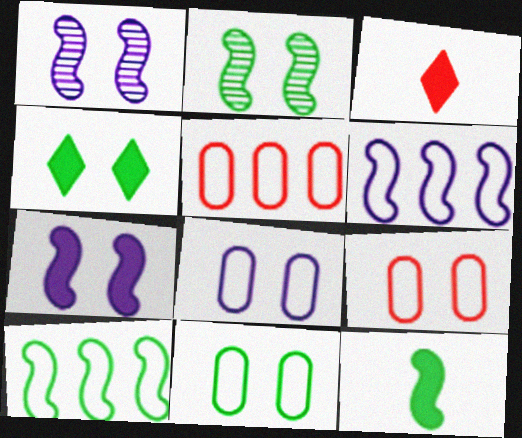[[1, 4, 9], 
[2, 4, 11], 
[2, 10, 12], 
[8, 9, 11]]